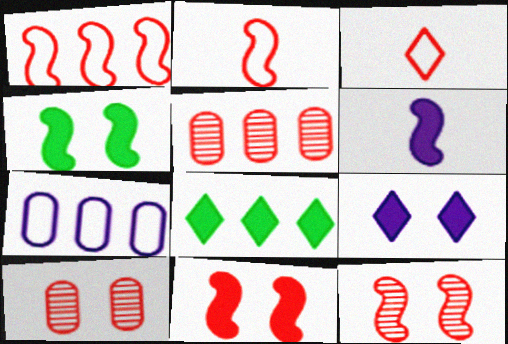[[3, 5, 11]]